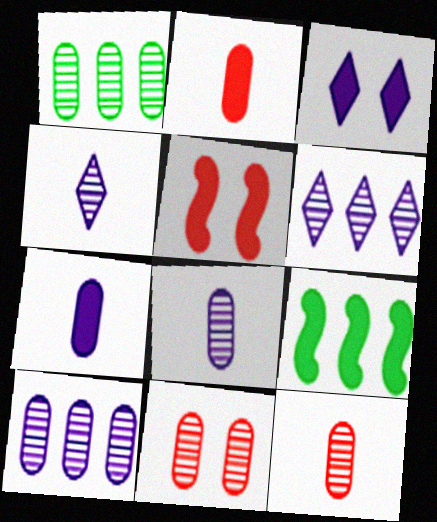[[1, 8, 11], 
[2, 3, 9]]